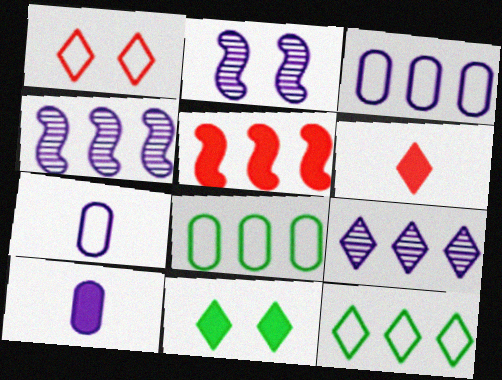[[2, 6, 8], 
[5, 8, 9], 
[5, 10, 11]]